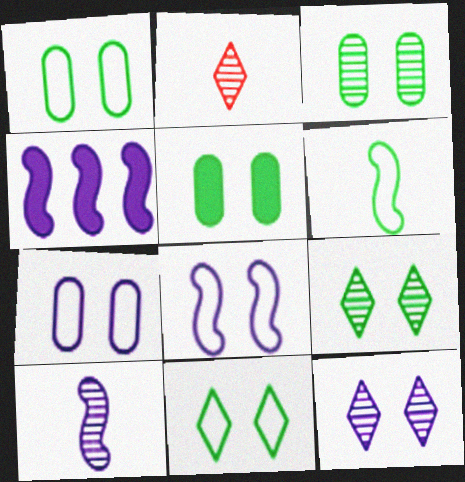[[1, 2, 4], 
[1, 3, 5], 
[4, 8, 10]]